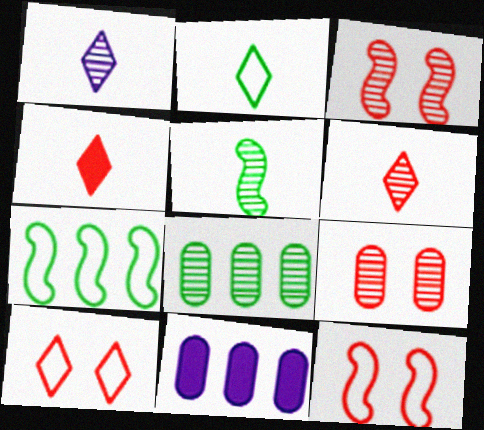[[1, 2, 4], 
[1, 3, 8], 
[2, 3, 11], 
[5, 10, 11]]